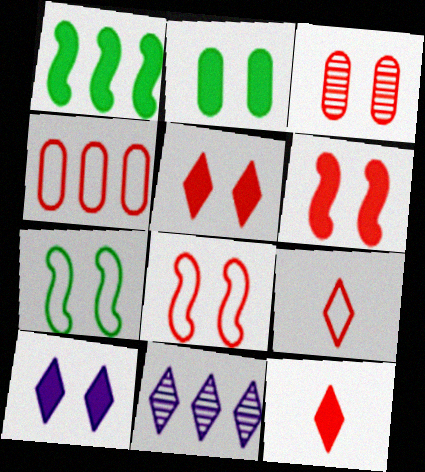[[1, 4, 11], 
[2, 6, 10], 
[3, 5, 8], 
[3, 7, 10], 
[4, 8, 9]]